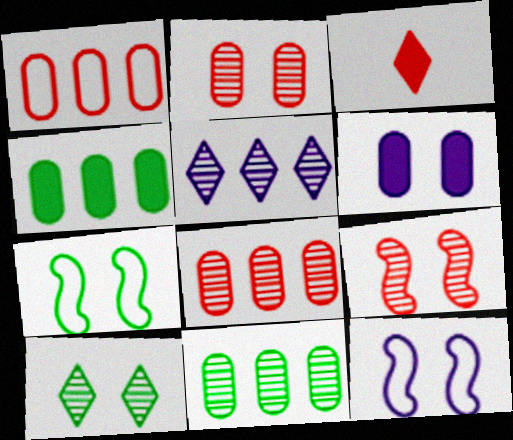[[1, 3, 9], 
[3, 11, 12]]